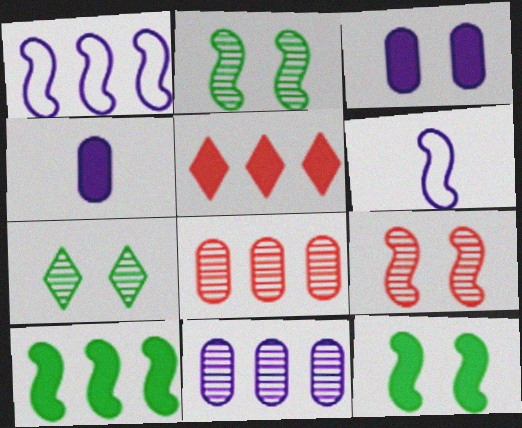[[4, 5, 12], 
[6, 9, 10]]